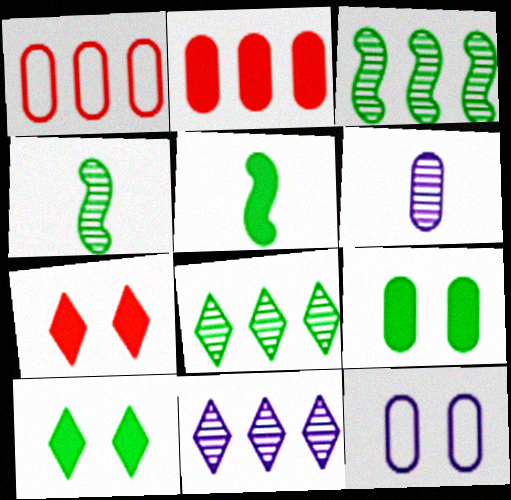[[1, 6, 9]]